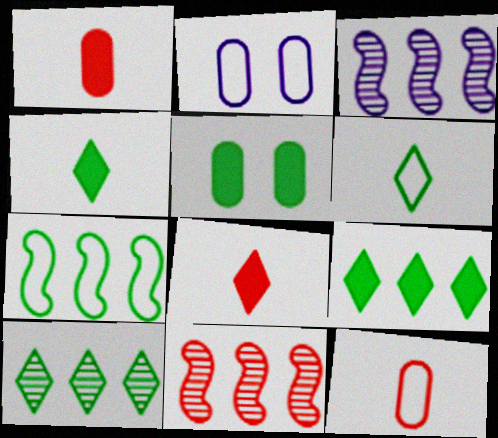[[2, 4, 11]]